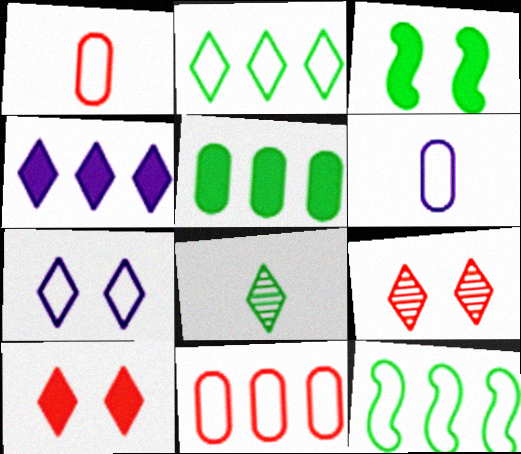[[1, 7, 12]]